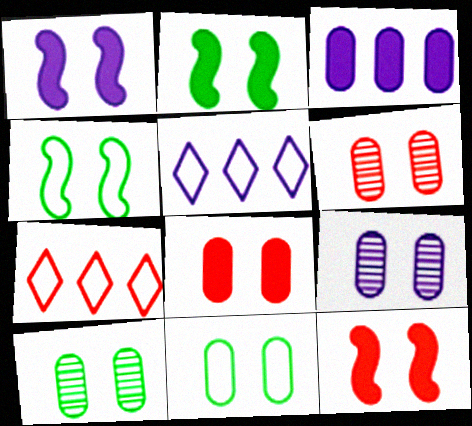[[1, 2, 12], 
[6, 9, 10], 
[8, 9, 11]]